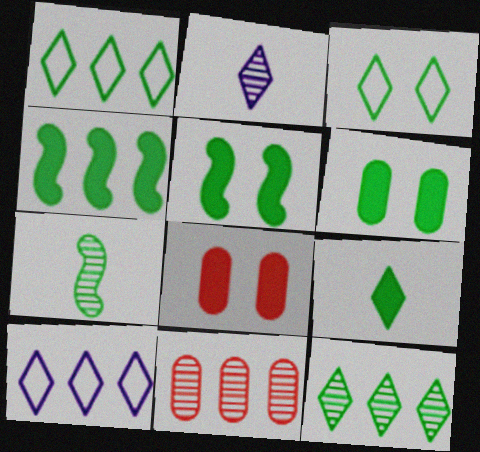[[1, 6, 7], 
[3, 9, 12], 
[4, 6, 9], 
[4, 10, 11], 
[7, 8, 10]]